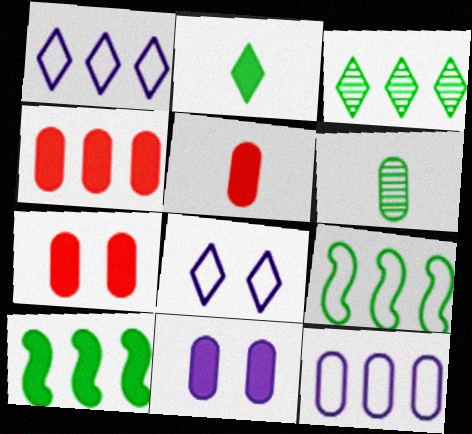[[4, 5, 7], 
[6, 7, 12]]